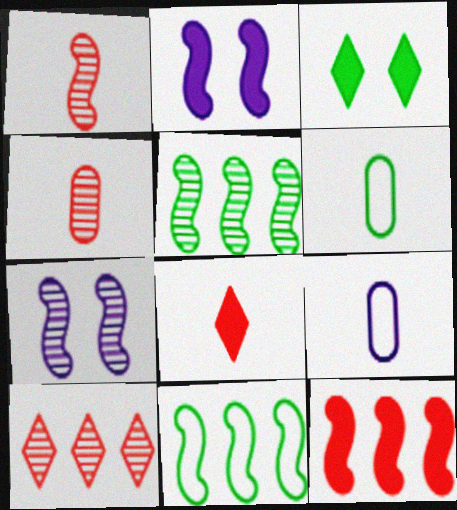[[1, 2, 11], 
[1, 5, 7], 
[2, 6, 10], 
[3, 5, 6]]